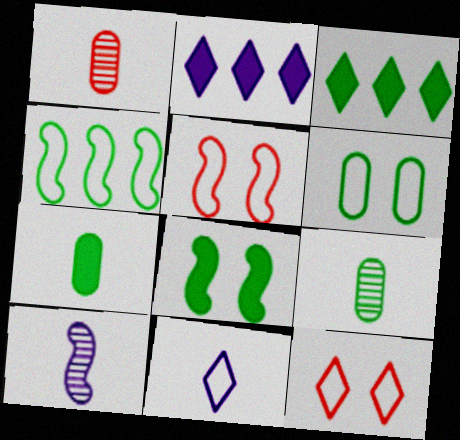[[2, 5, 9], 
[3, 7, 8]]